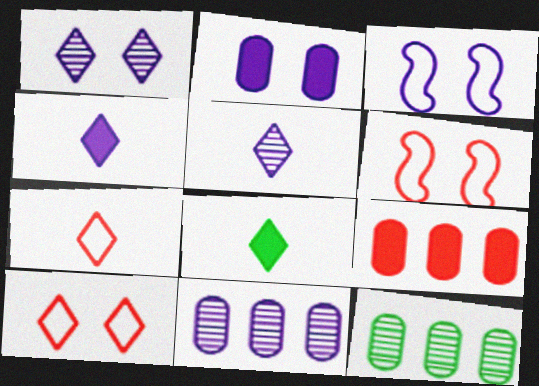[[1, 2, 3], 
[3, 4, 11], 
[4, 6, 12], 
[5, 7, 8], 
[6, 8, 11]]